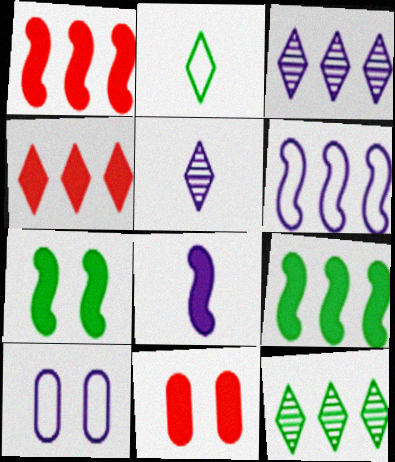[[1, 7, 8], 
[3, 8, 10]]